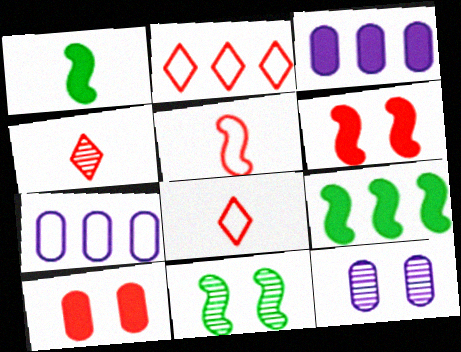[[1, 2, 12], 
[3, 8, 11], 
[8, 9, 12]]